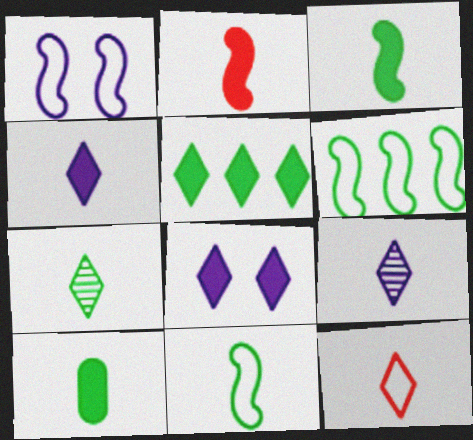[[2, 4, 10], 
[4, 7, 12], 
[7, 10, 11]]